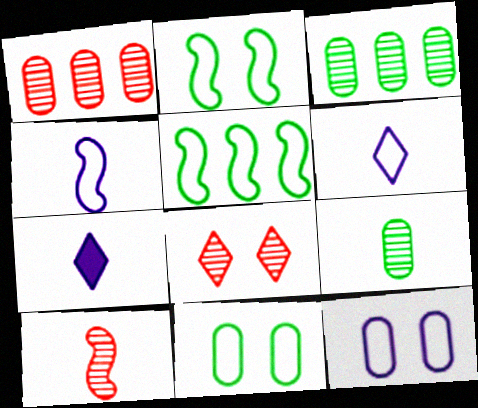[[1, 2, 7], 
[1, 8, 10]]